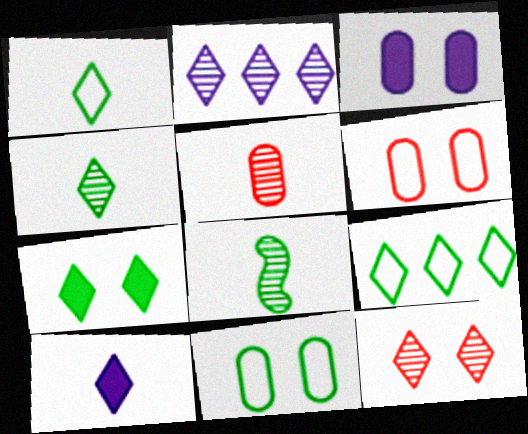[[2, 4, 12], 
[4, 7, 9], 
[9, 10, 12]]